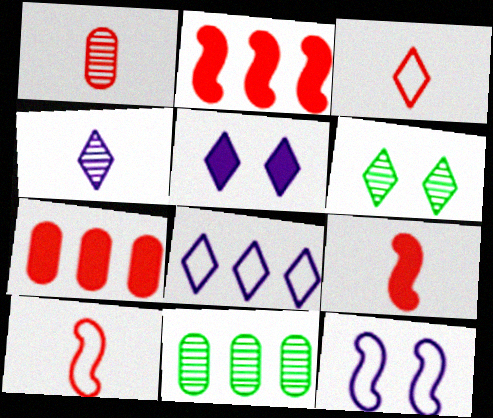[[1, 3, 9], 
[2, 8, 11], 
[4, 5, 8], 
[5, 10, 11]]